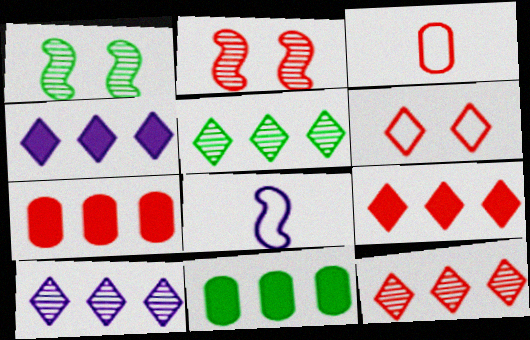[[1, 3, 4], 
[2, 3, 9], 
[5, 10, 12]]